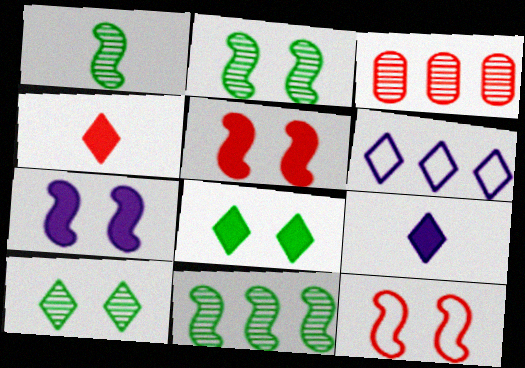[[1, 2, 11], 
[2, 7, 12], 
[3, 4, 12], 
[4, 6, 10]]